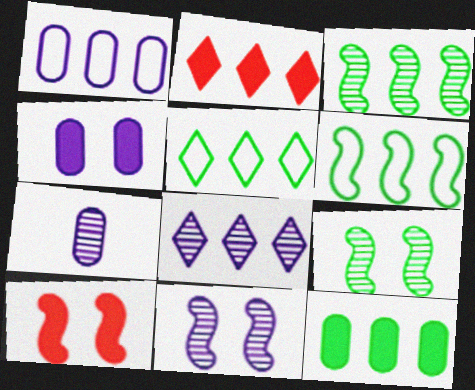[[1, 2, 3], 
[1, 4, 7], 
[2, 5, 8], 
[3, 5, 12], 
[5, 7, 10], 
[7, 8, 11]]